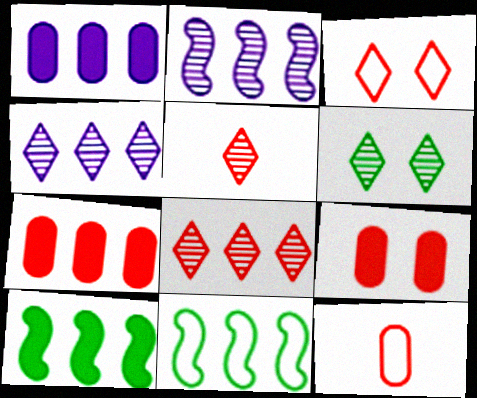[[1, 8, 11], 
[4, 5, 6], 
[4, 7, 11]]